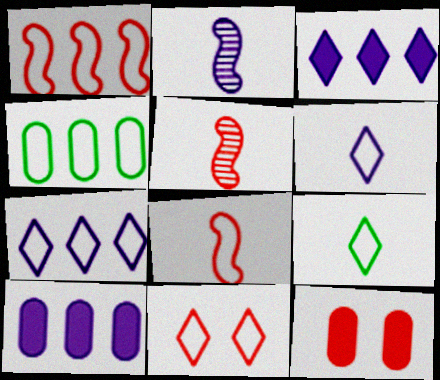[[1, 4, 7], 
[7, 9, 11]]